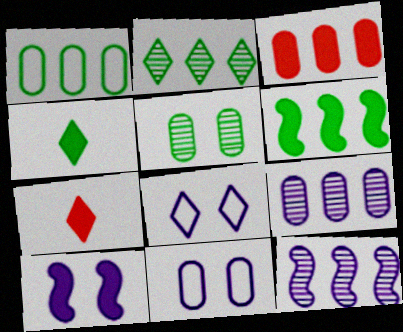[[1, 2, 6], 
[1, 3, 9], 
[2, 7, 8], 
[3, 4, 10]]